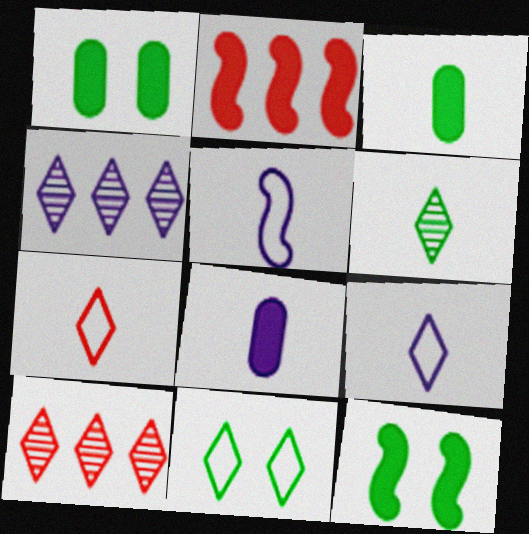[[1, 5, 10]]